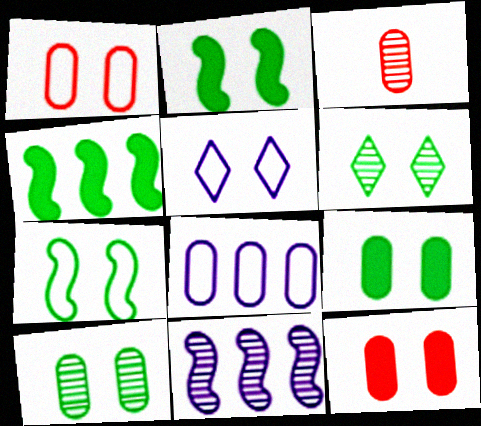[[1, 5, 7], 
[3, 4, 5], 
[3, 6, 11], 
[3, 8, 9], 
[6, 7, 9]]